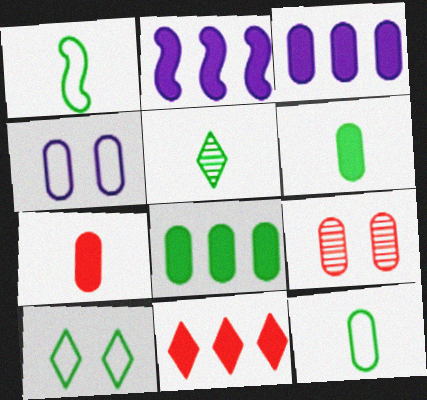[[1, 5, 6], 
[2, 8, 11], 
[3, 9, 12]]